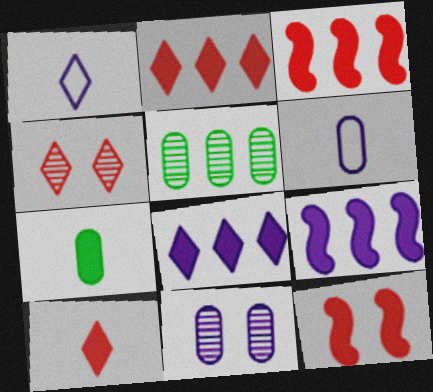[[1, 5, 12], 
[1, 9, 11], 
[7, 8, 12]]